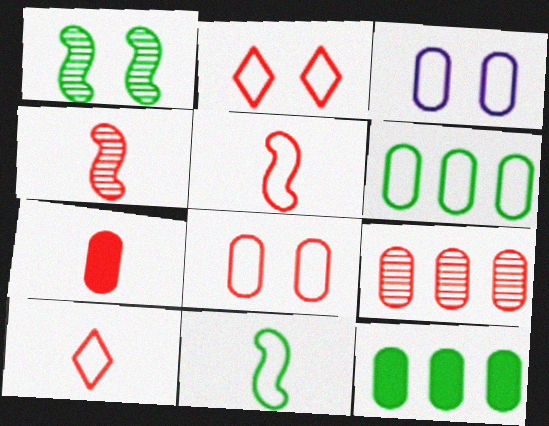[[4, 7, 10], 
[7, 8, 9]]